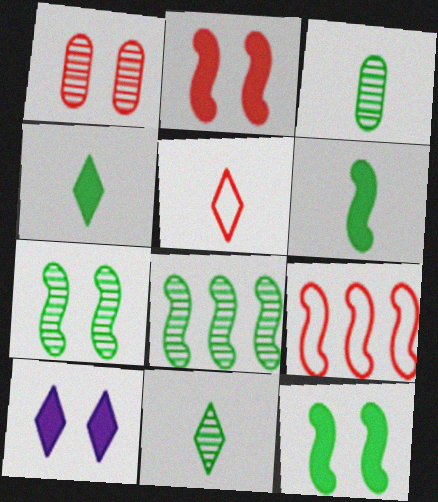[[3, 9, 10]]